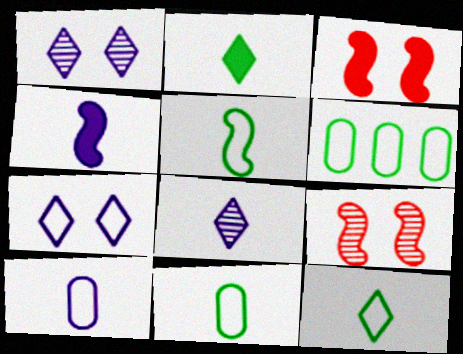[[3, 6, 8], 
[4, 8, 10], 
[5, 11, 12]]